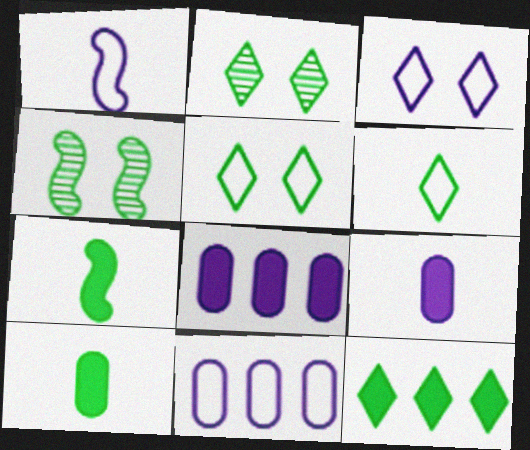[[1, 3, 11], 
[2, 6, 12]]